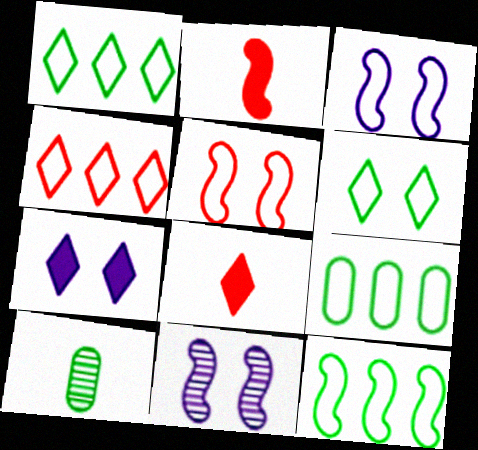[[1, 9, 12], 
[2, 11, 12], 
[8, 9, 11]]